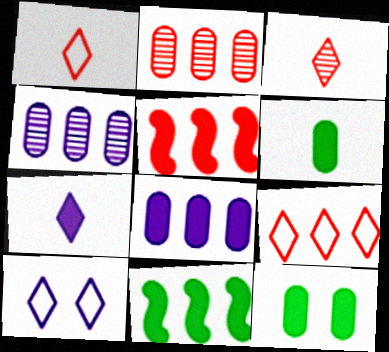[[2, 5, 9], 
[4, 9, 11], 
[5, 7, 12]]